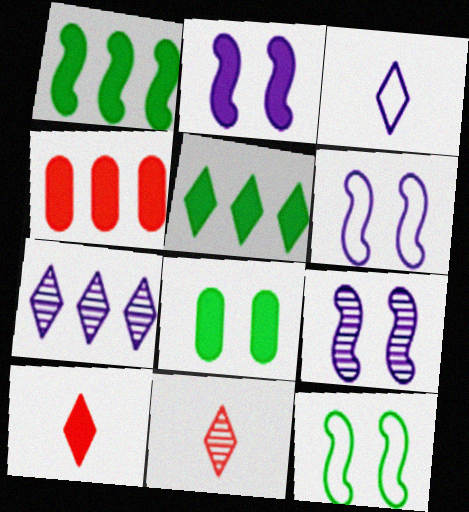[[2, 6, 9]]